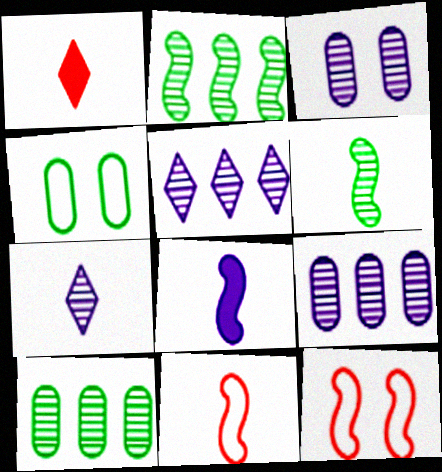[[2, 8, 12], 
[6, 8, 11]]